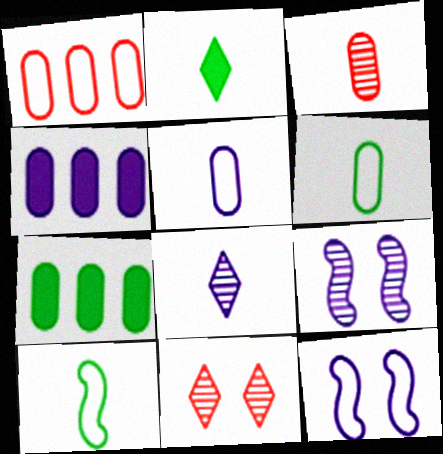[[1, 2, 9], 
[4, 8, 12], 
[4, 10, 11]]